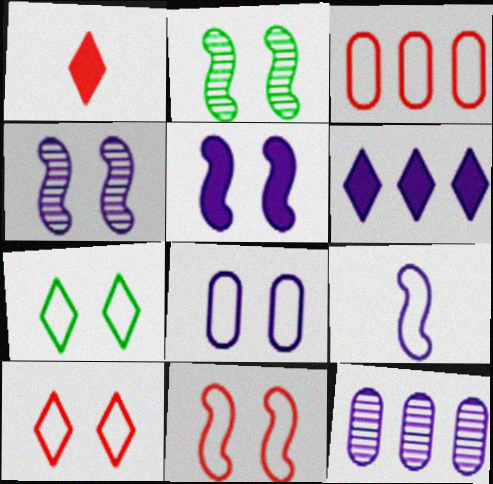[[2, 5, 11], 
[3, 7, 9], 
[7, 8, 11]]